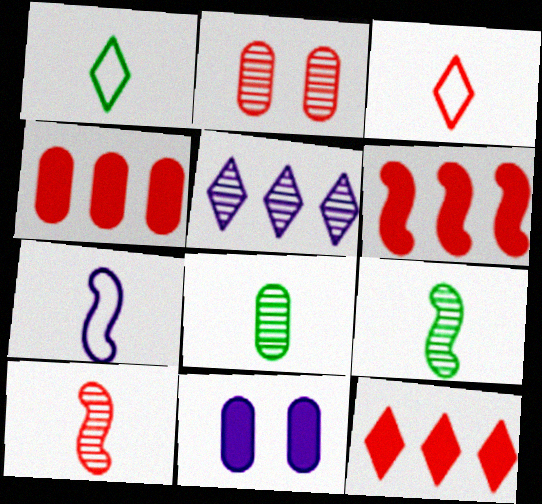[[2, 3, 6], 
[2, 5, 9], 
[4, 6, 12], 
[5, 7, 11]]